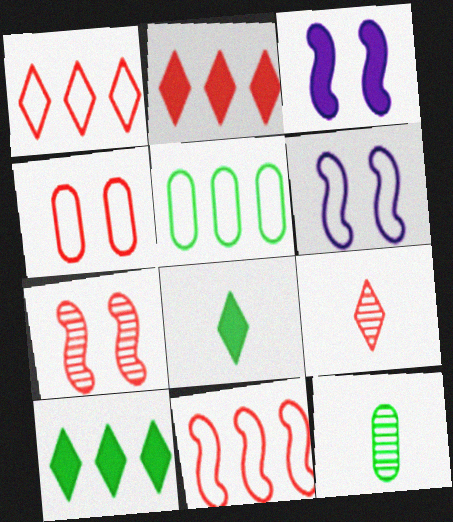[[1, 3, 12], 
[2, 6, 12], 
[3, 5, 9]]